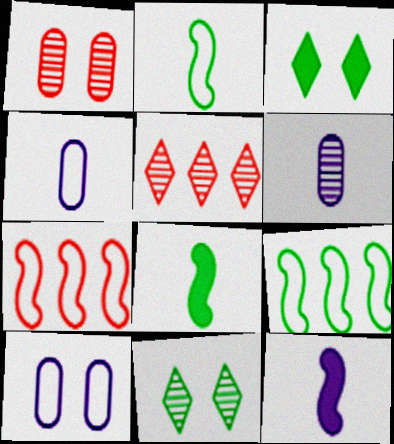[[3, 6, 7], 
[5, 8, 10]]